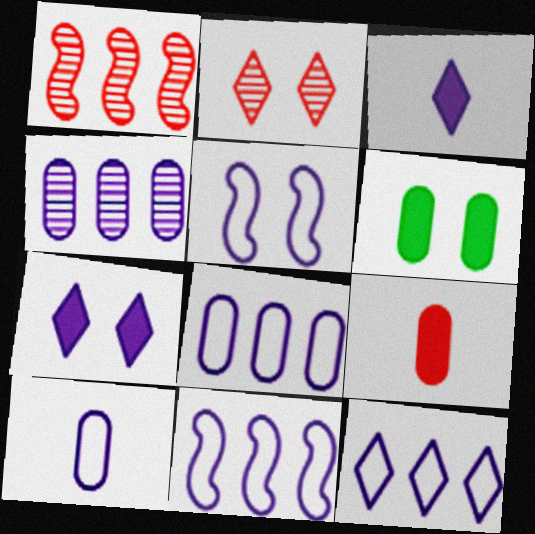[[2, 5, 6], 
[3, 4, 5], 
[5, 10, 12], 
[8, 11, 12]]